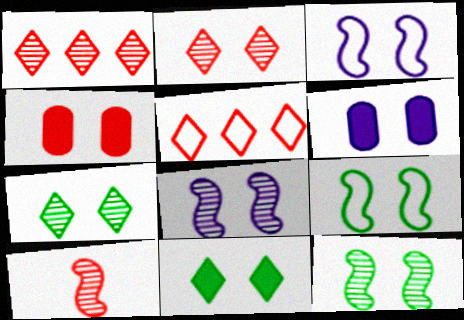[[2, 6, 9], 
[3, 4, 7], 
[4, 5, 10]]